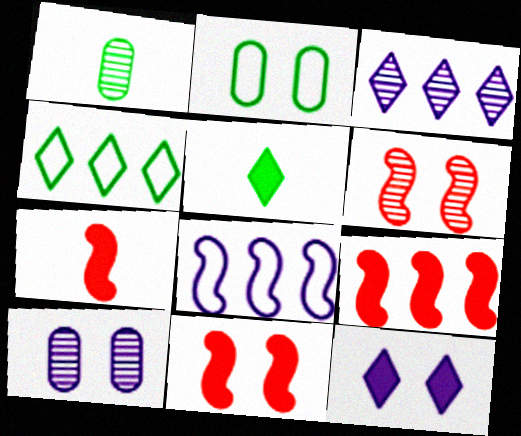[[1, 3, 6], 
[2, 3, 7], 
[2, 6, 12], 
[4, 7, 10], 
[7, 9, 11]]